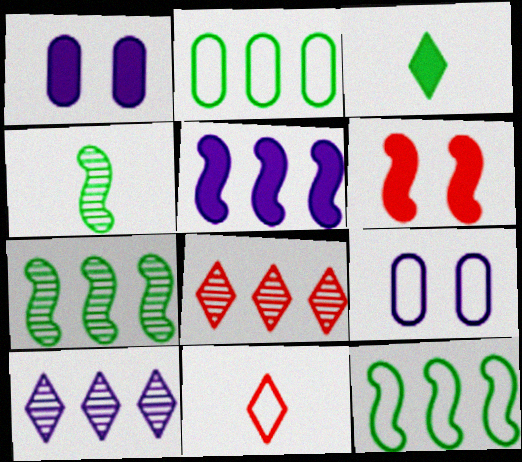[[1, 7, 11], 
[2, 5, 8], 
[9, 11, 12]]